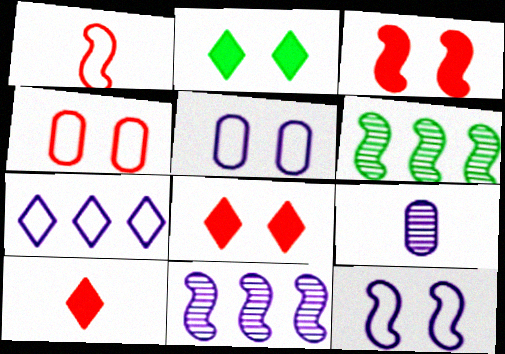[[5, 6, 10]]